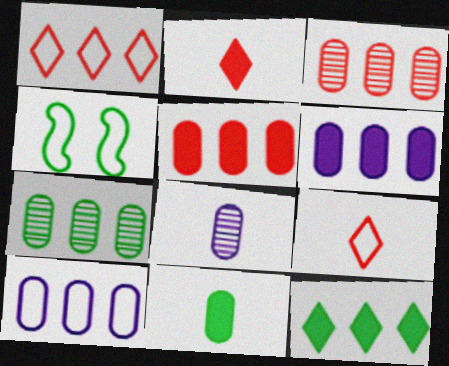[[4, 9, 10], 
[5, 7, 10]]